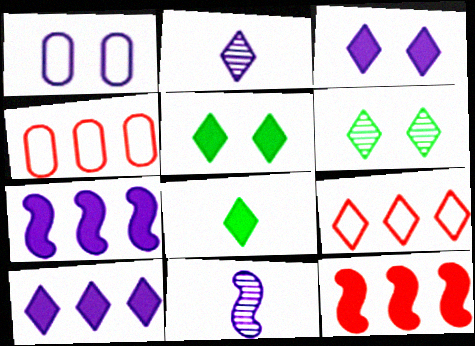[[1, 2, 7], 
[1, 10, 11], 
[2, 5, 9], 
[4, 5, 11]]